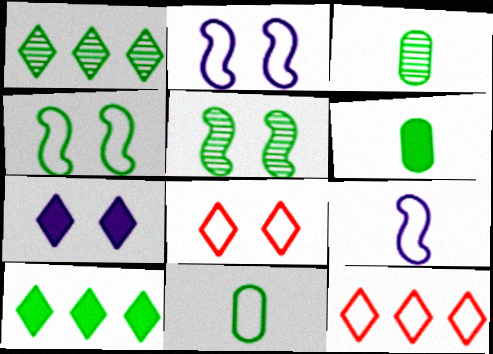[[1, 3, 5], 
[1, 4, 6], 
[2, 11, 12], 
[3, 4, 10], 
[3, 6, 11], 
[5, 10, 11]]